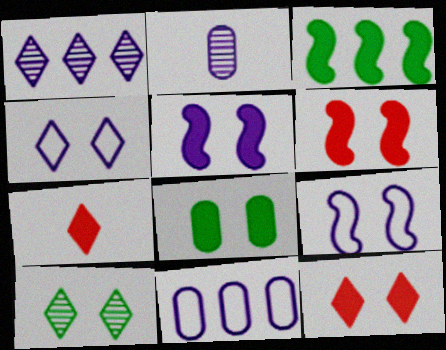[[4, 10, 12], 
[5, 8, 12]]